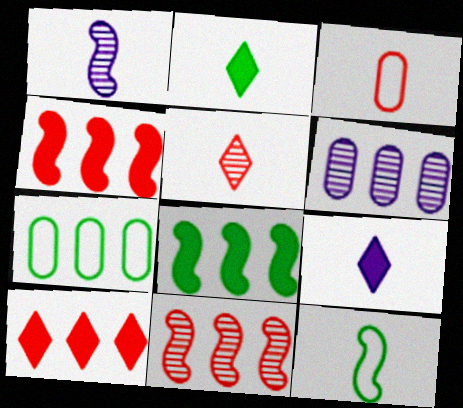[[1, 2, 3]]